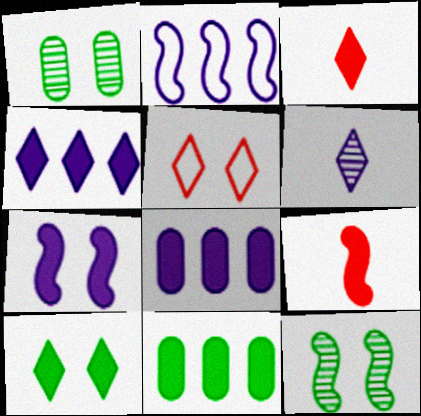[[1, 2, 3], 
[1, 5, 7], 
[2, 9, 12], 
[3, 4, 10], 
[3, 7, 11], 
[8, 9, 10]]